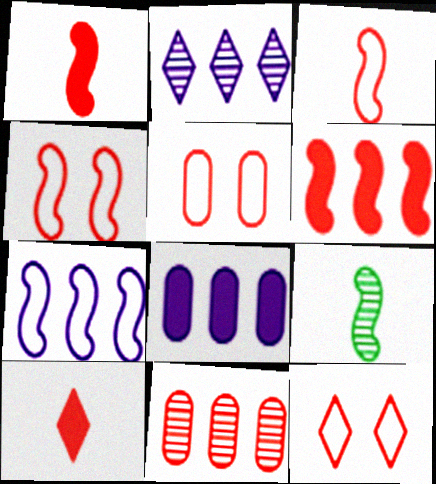[[1, 11, 12], 
[2, 7, 8], 
[4, 5, 12], 
[4, 10, 11], 
[8, 9, 12]]